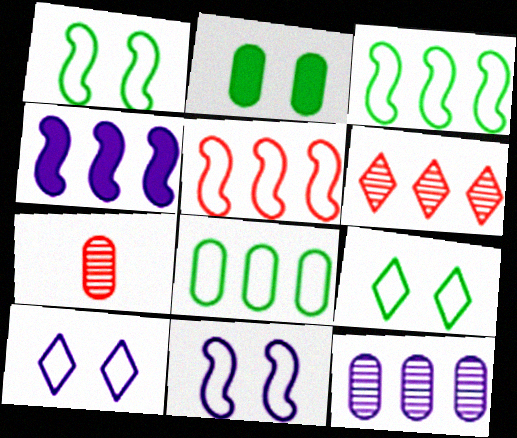[[4, 6, 8], 
[4, 7, 9]]